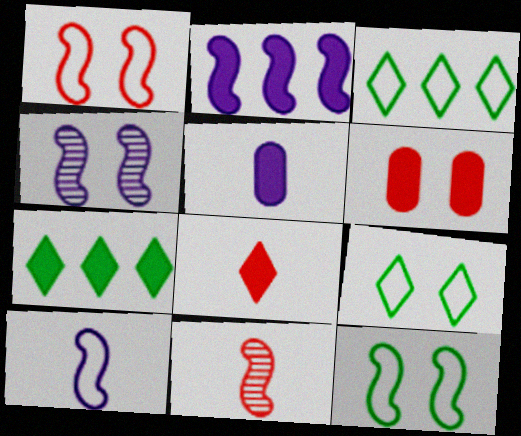[[2, 4, 10], 
[2, 11, 12], 
[4, 6, 9]]